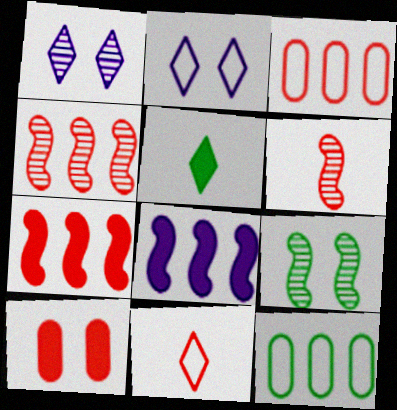[[2, 9, 10], 
[4, 10, 11], 
[5, 8, 10], 
[5, 9, 12]]